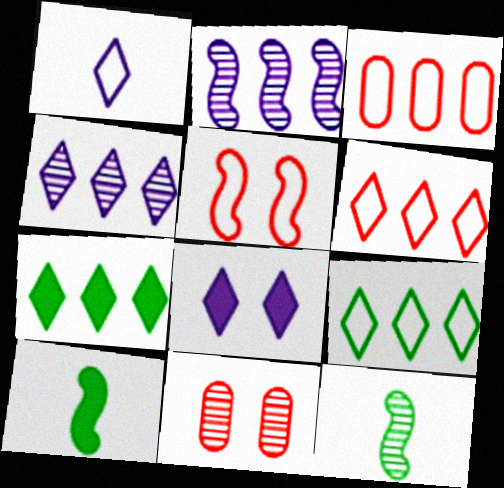[[1, 4, 8], 
[2, 3, 7], 
[2, 5, 10], 
[3, 8, 12], 
[4, 6, 7], 
[4, 11, 12]]